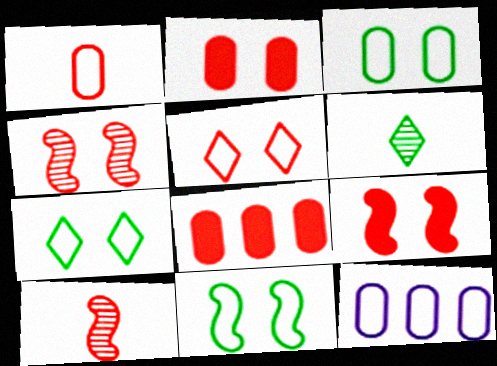[[1, 3, 12], 
[2, 4, 5], 
[3, 7, 11], 
[5, 8, 10], 
[6, 9, 12]]